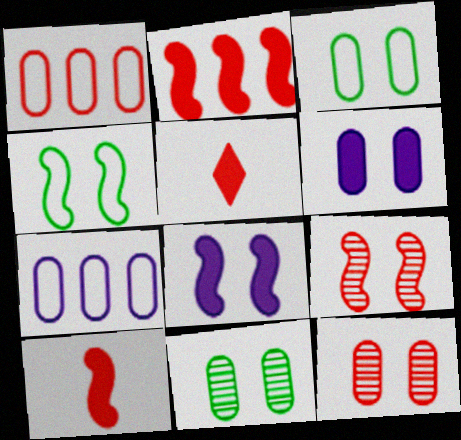[[1, 5, 9], 
[3, 6, 12], 
[4, 8, 9]]